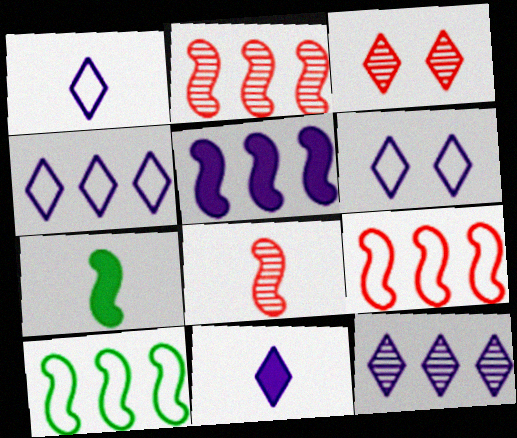[[1, 4, 6], 
[2, 5, 10], 
[6, 11, 12]]